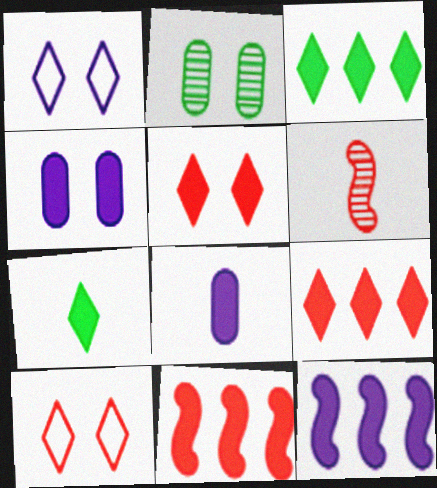[[4, 7, 11]]